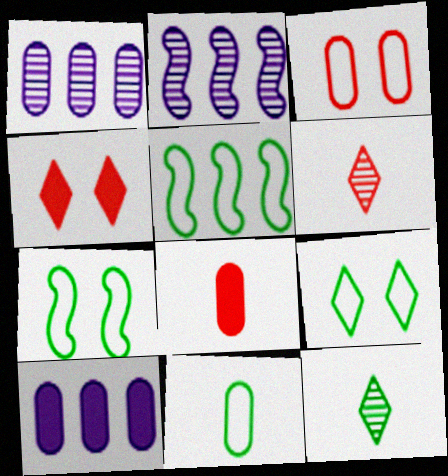[[2, 4, 11], 
[2, 8, 9], 
[5, 9, 11], 
[6, 7, 10]]